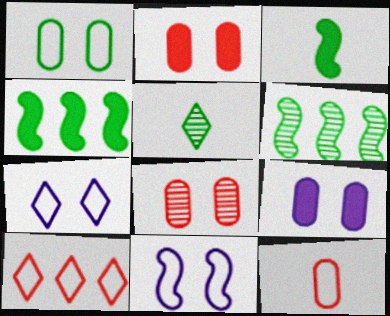[[1, 4, 5], 
[1, 8, 9]]